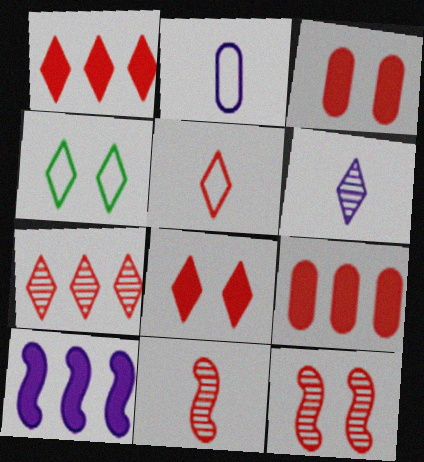[[1, 4, 6], 
[5, 7, 8], 
[5, 9, 12]]